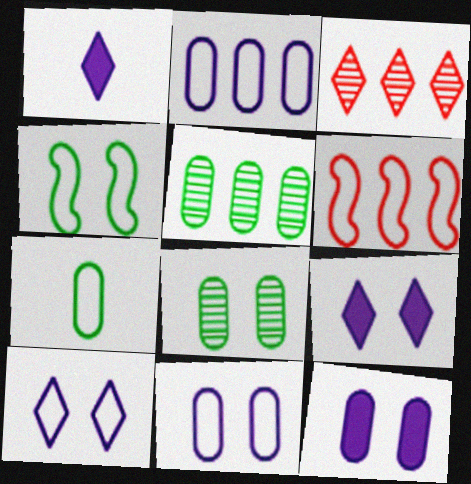[[1, 6, 8], 
[6, 7, 10]]